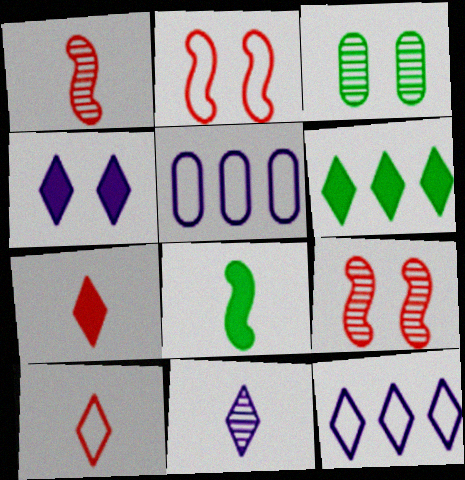[[2, 3, 4], 
[4, 6, 7], 
[4, 11, 12]]